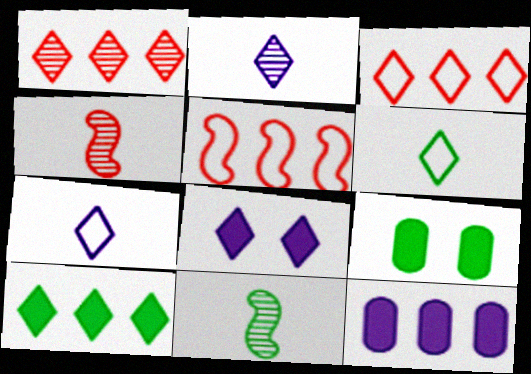[[1, 6, 8], 
[2, 5, 9]]